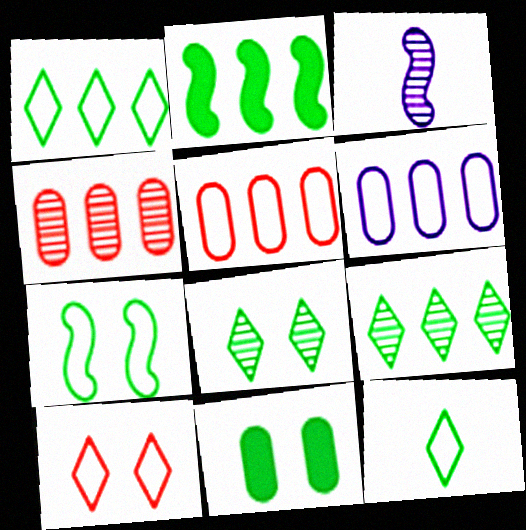[[3, 4, 8], 
[7, 8, 11]]